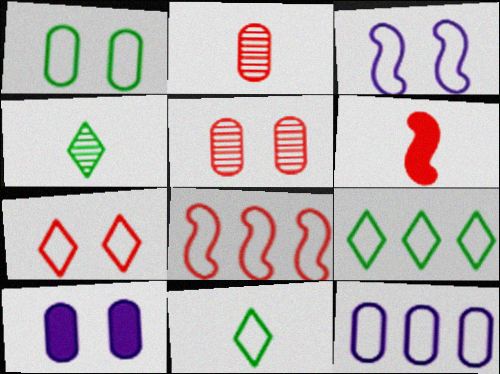[[1, 3, 7], 
[1, 5, 10], 
[4, 8, 10], 
[8, 9, 12]]